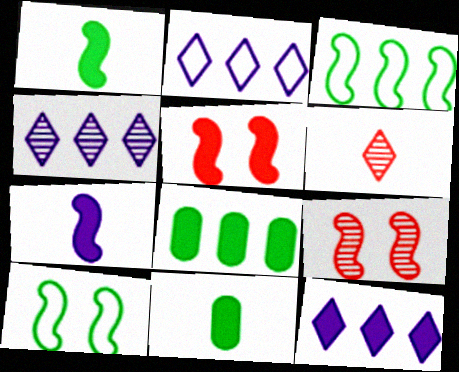[[2, 4, 12], 
[2, 9, 11], 
[3, 7, 9], 
[5, 11, 12]]